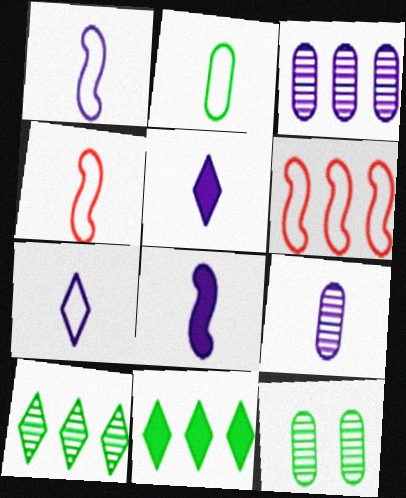[[1, 5, 9], 
[2, 4, 7], 
[3, 6, 11], 
[5, 6, 12], 
[7, 8, 9]]